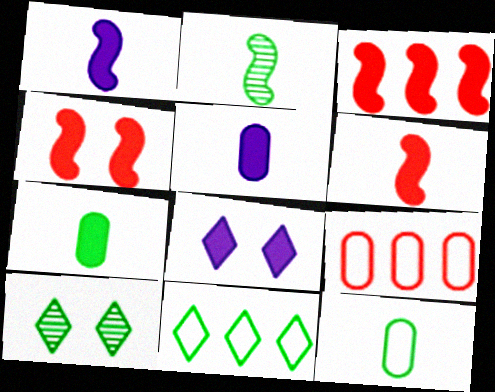[[1, 9, 10], 
[2, 8, 9], 
[3, 4, 6], 
[3, 7, 8]]